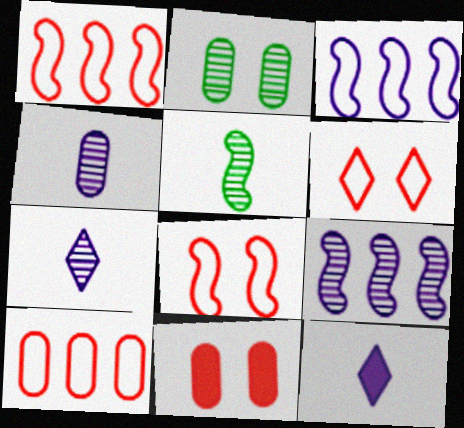[[1, 2, 12]]